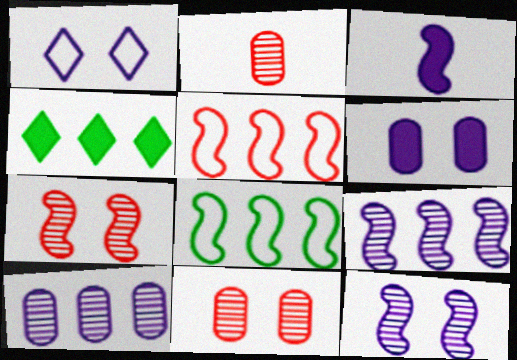[[1, 3, 10], 
[1, 6, 12], 
[3, 7, 8], 
[4, 5, 10]]